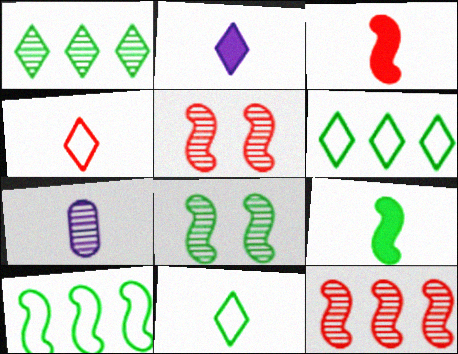[[1, 5, 7], 
[3, 7, 11], 
[4, 7, 9], 
[8, 9, 10]]